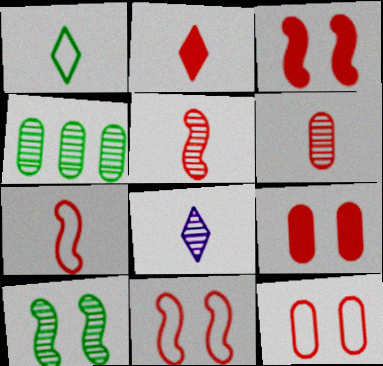[[1, 2, 8], 
[2, 6, 7]]